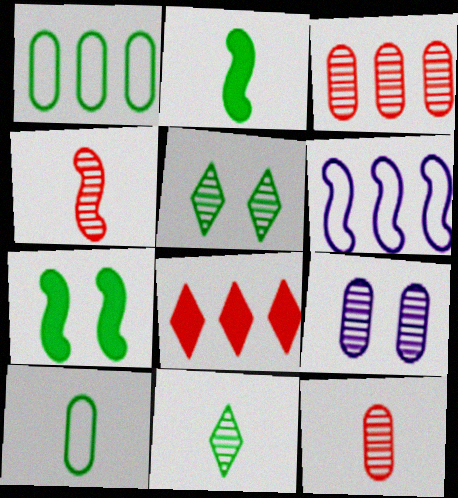[[1, 2, 5], 
[1, 7, 11], 
[2, 10, 11], 
[4, 6, 7]]